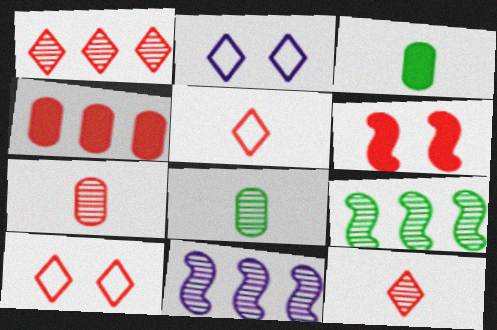[[3, 10, 11]]